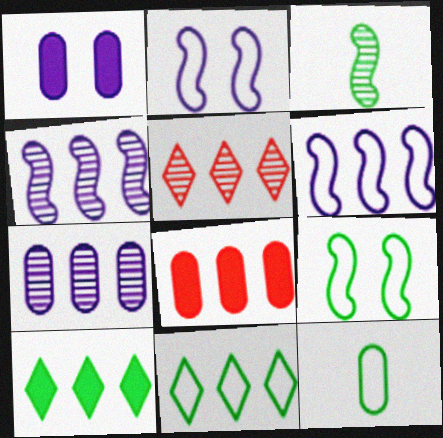[[4, 8, 11], 
[9, 11, 12]]